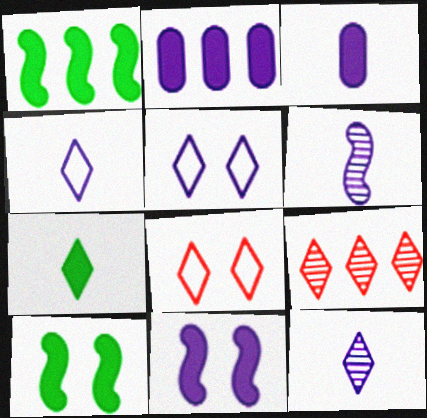[[2, 5, 6], 
[3, 4, 6], 
[5, 7, 9]]